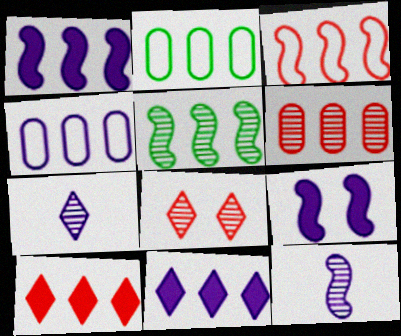[[1, 3, 5], 
[3, 6, 10], 
[4, 5, 10], 
[4, 7, 9]]